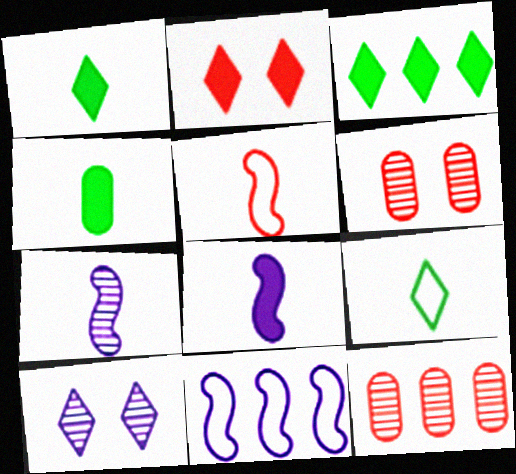[[1, 6, 11], 
[2, 5, 12], 
[3, 11, 12]]